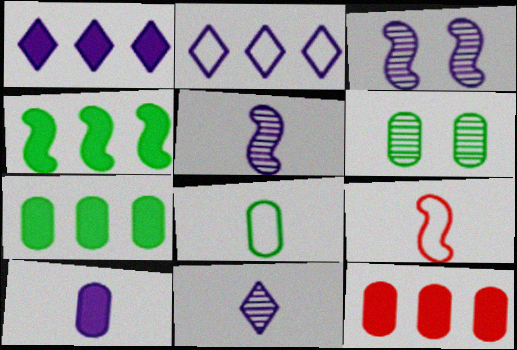[[1, 4, 12], 
[1, 6, 9], 
[2, 3, 10], 
[3, 4, 9], 
[6, 7, 8]]